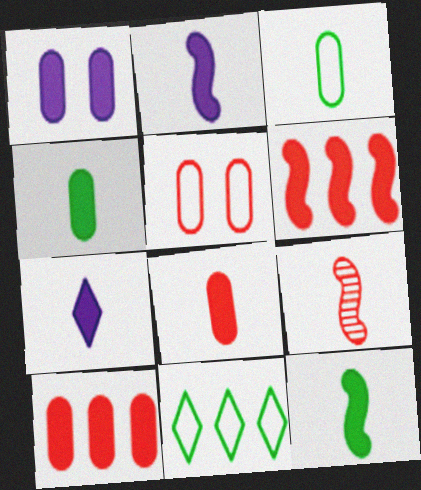[[1, 4, 10], 
[1, 9, 11], 
[3, 7, 9], 
[7, 8, 12]]